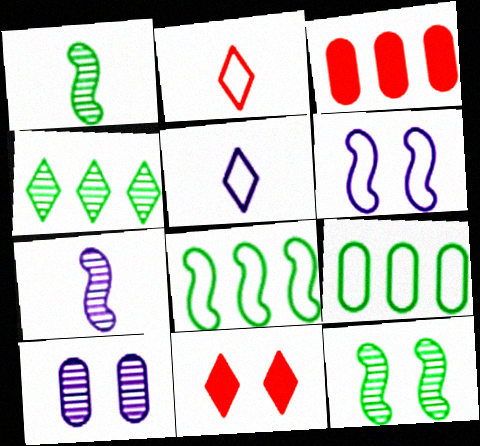[[2, 6, 9], 
[3, 5, 12], 
[4, 5, 11], 
[7, 9, 11]]